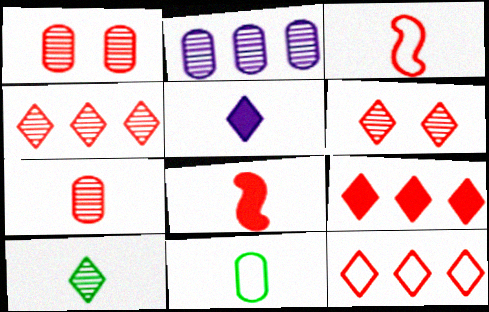[[1, 3, 9], 
[1, 8, 12], 
[4, 9, 12]]